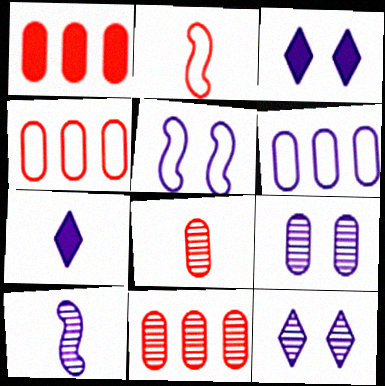[[1, 4, 11], 
[3, 5, 9], 
[3, 6, 10]]